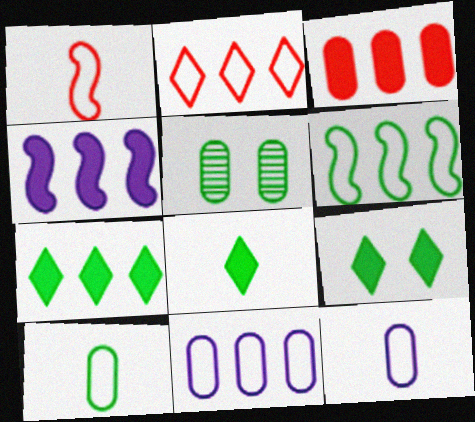[[2, 6, 11], 
[3, 4, 7], 
[3, 5, 12], 
[5, 6, 8], 
[7, 8, 9]]